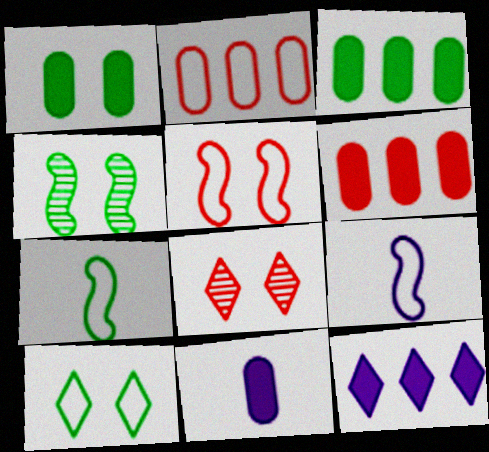[[1, 4, 10], 
[1, 6, 11], 
[2, 9, 10], 
[3, 8, 9]]